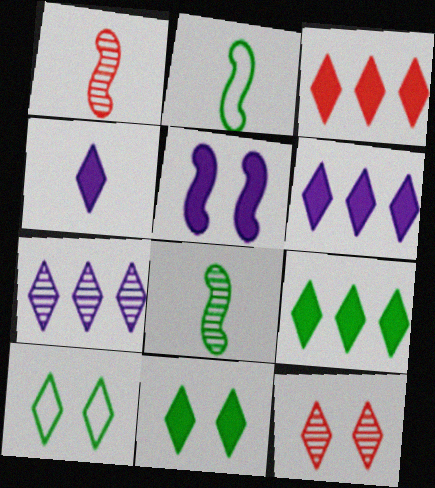[[3, 4, 11], 
[3, 6, 9]]